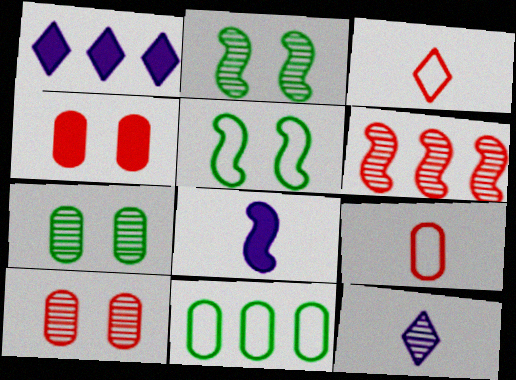[[1, 2, 9], 
[1, 6, 11], 
[3, 4, 6], 
[5, 6, 8], 
[6, 7, 12]]